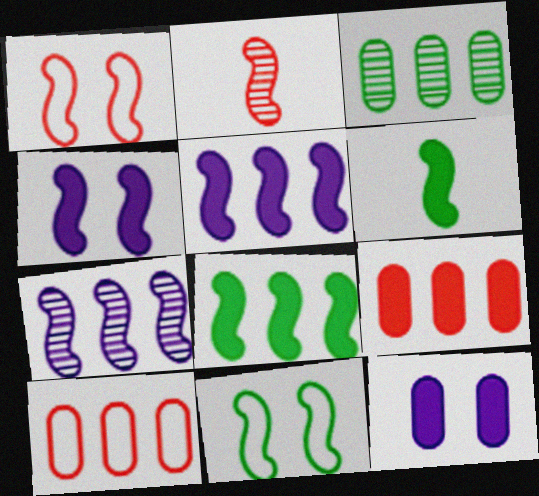[[1, 6, 7], 
[2, 5, 11]]